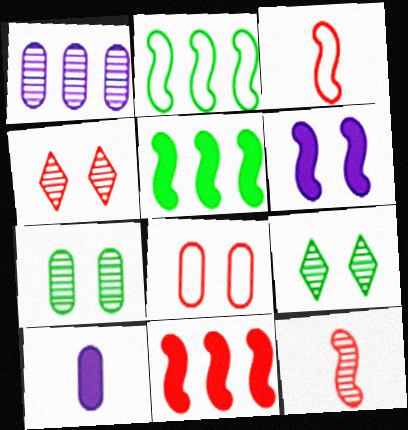[[1, 9, 12], 
[2, 4, 10], 
[2, 6, 12], 
[6, 8, 9]]